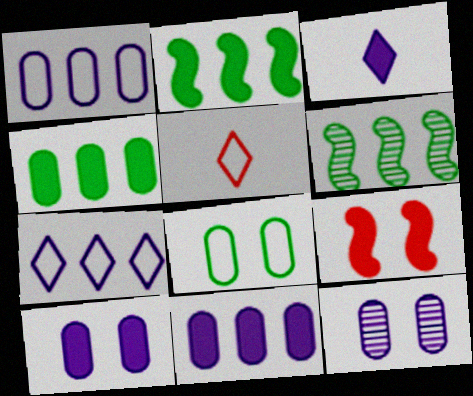[[2, 5, 12], 
[3, 4, 9], 
[5, 6, 10]]